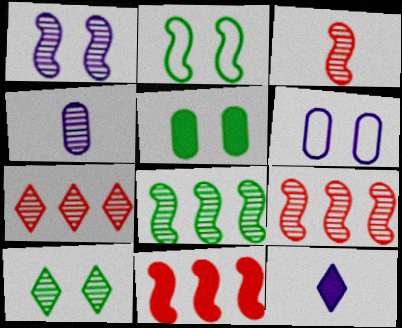[[1, 3, 8], 
[2, 5, 10], 
[4, 9, 10], 
[5, 11, 12]]